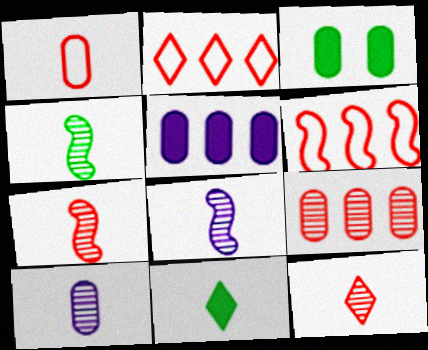[[1, 8, 11], 
[2, 3, 8], 
[4, 7, 8], 
[4, 10, 12]]